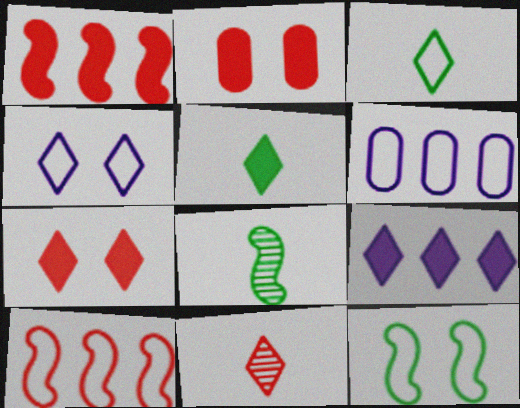[[2, 10, 11], 
[5, 7, 9], 
[6, 7, 8]]